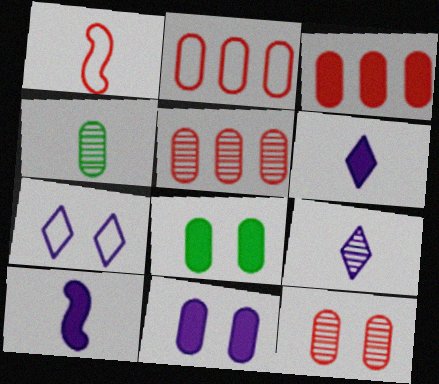[[1, 4, 6], 
[2, 3, 5], 
[2, 4, 11]]